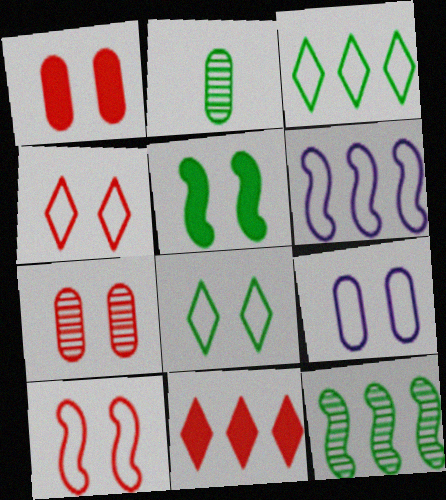[[2, 3, 5], 
[8, 9, 10]]